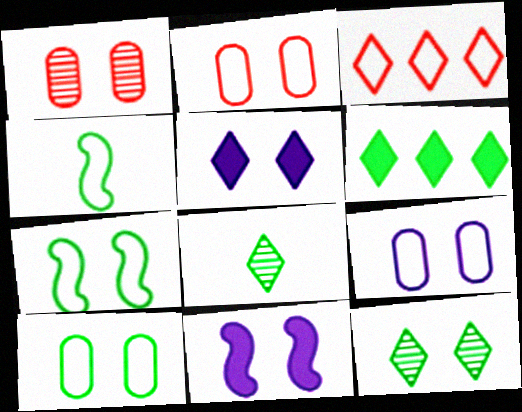[[1, 5, 7], 
[2, 9, 10], 
[2, 11, 12], 
[3, 4, 9], 
[3, 5, 8]]